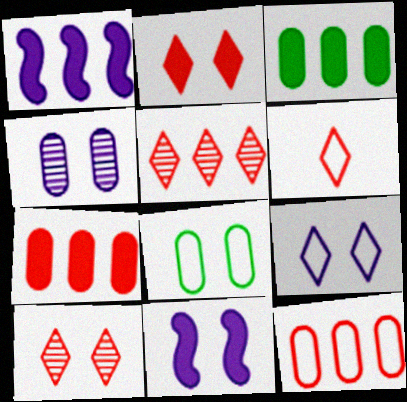[[2, 5, 6], 
[4, 9, 11], 
[8, 10, 11]]